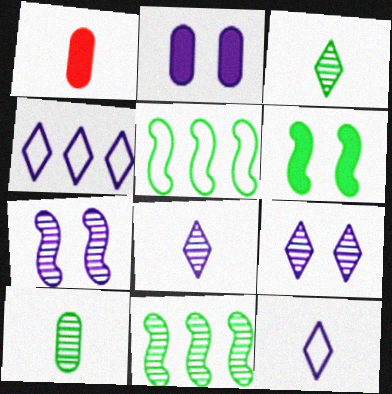[[1, 5, 9]]